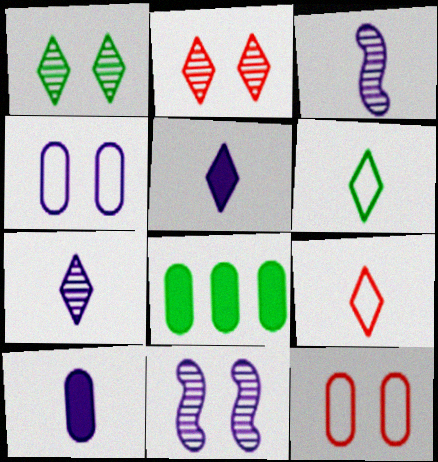[[8, 9, 11]]